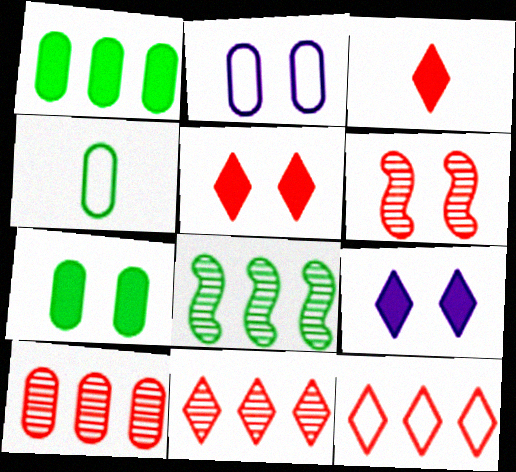[[2, 3, 8]]